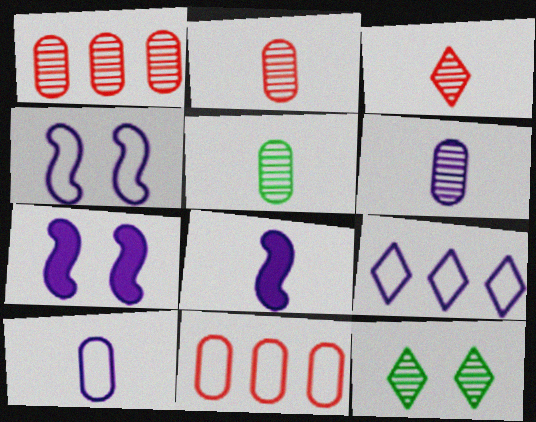[[2, 5, 6], 
[4, 9, 10], 
[6, 7, 9], 
[8, 11, 12]]